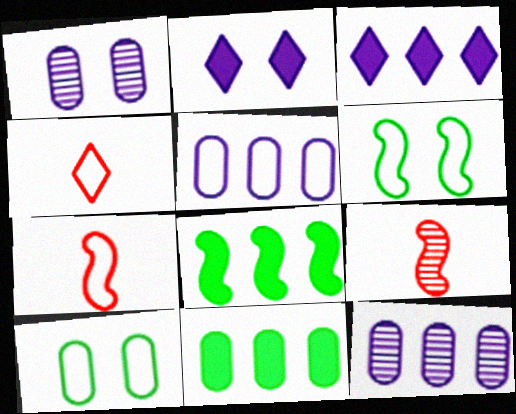[[1, 4, 8], 
[3, 9, 10], 
[4, 5, 6]]